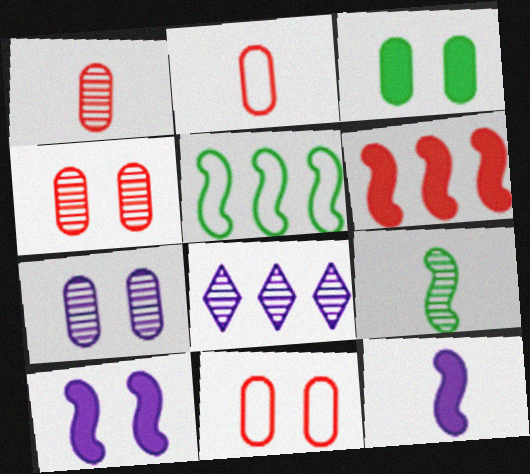[[3, 7, 11], 
[4, 8, 9]]